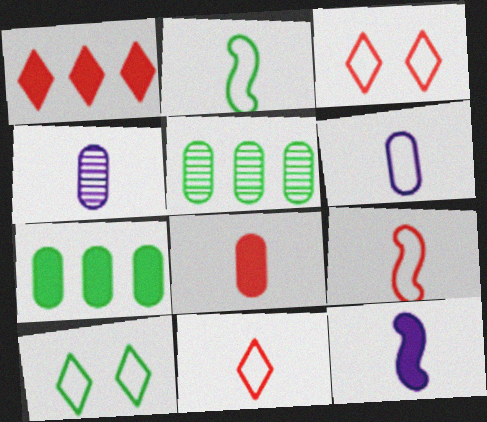[[2, 6, 11], 
[3, 5, 12]]